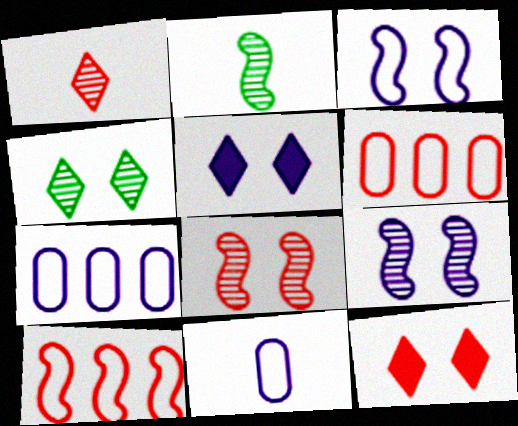[[2, 5, 6], 
[2, 7, 12]]